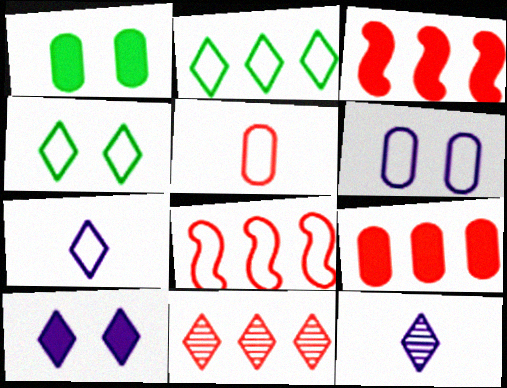[[1, 8, 12], 
[8, 9, 11]]